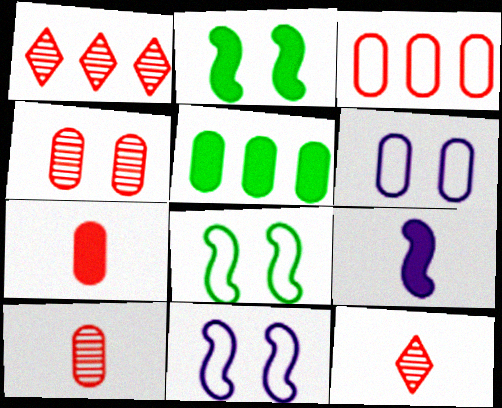[[3, 4, 7], 
[5, 6, 10], 
[5, 11, 12]]